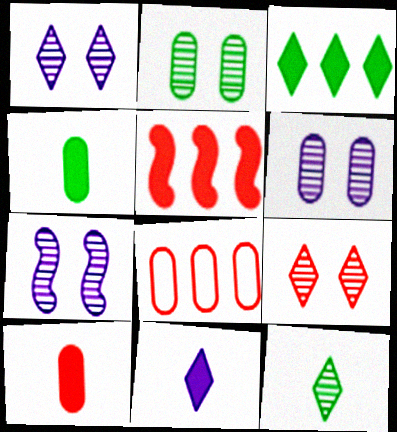[[1, 6, 7], 
[2, 7, 9], 
[4, 6, 8]]